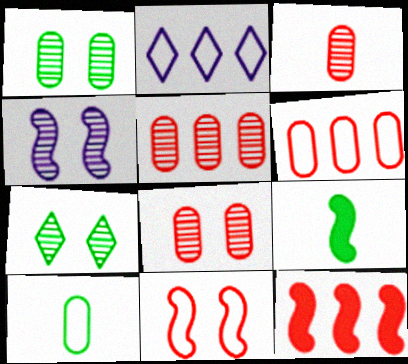[[2, 8, 9], 
[2, 10, 11], 
[3, 5, 8], 
[4, 7, 8]]